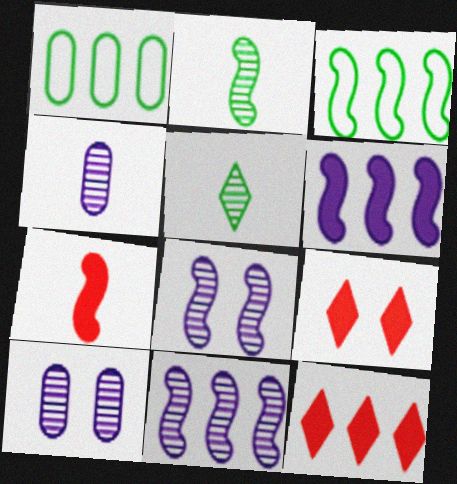[[1, 11, 12], 
[3, 4, 9], 
[3, 7, 8]]